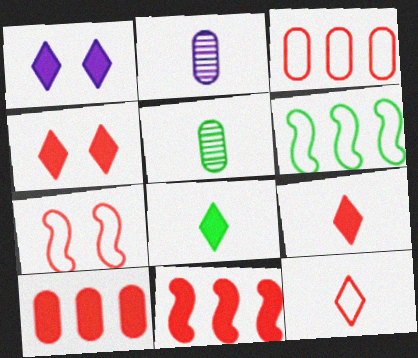[[2, 4, 6], 
[3, 7, 12]]